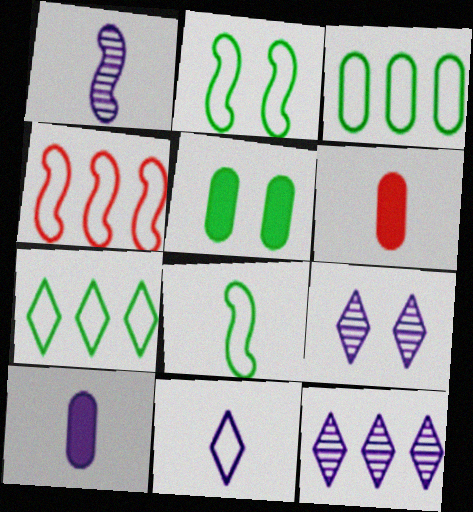[[1, 10, 11], 
[2, 6, 12]]